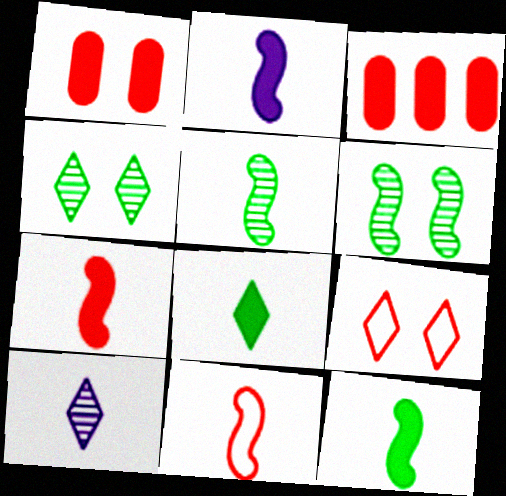[[2, 5, 11], 
[2, 7, 12]]